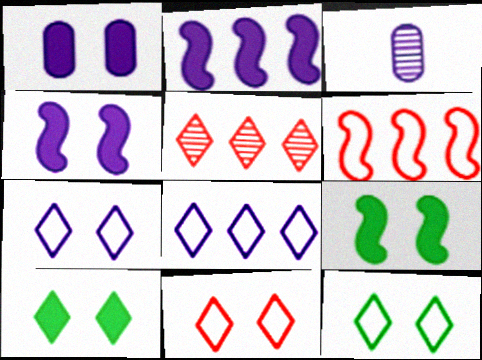[[2, 3, 7], 
[3, 4, 8], 
[3, 6, 10], 
[7, 11, 12]]